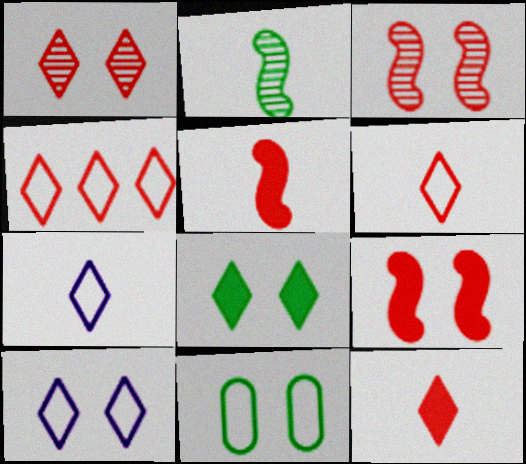[[1, 4, 12], 
[1, 8, 10]]